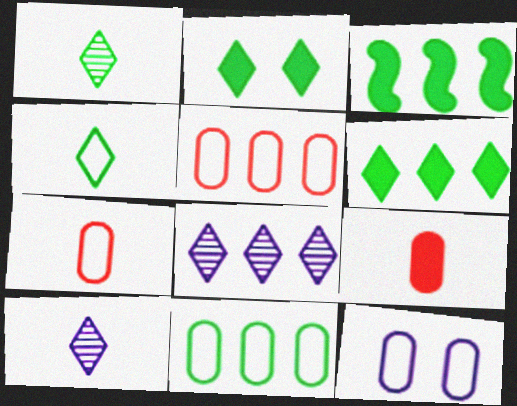[[3, 5, 8], 
[7, 11, 12]]